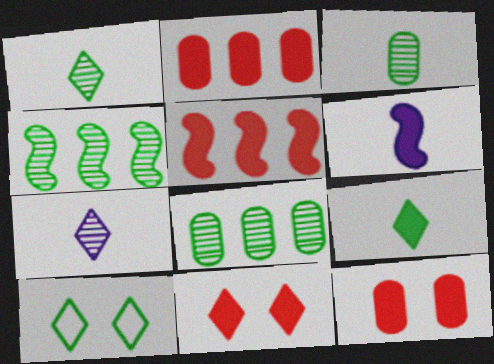[]